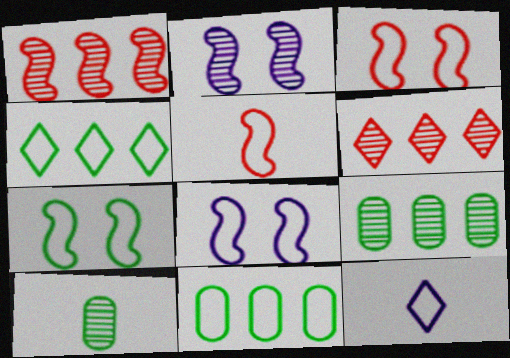[[2, 6, 10], 
[3, 7, 8], 
[3, 11, 12]]